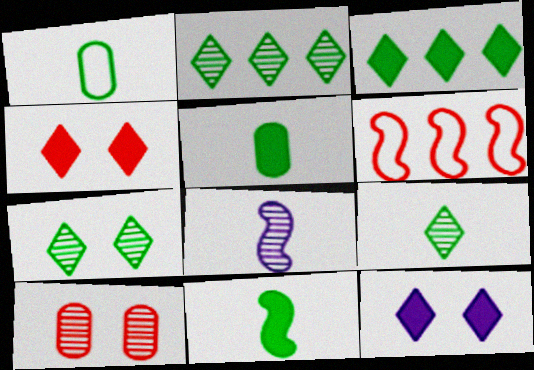[[1, 9, 11], 
[2, 7, 9], 
[2, 8, 10]]